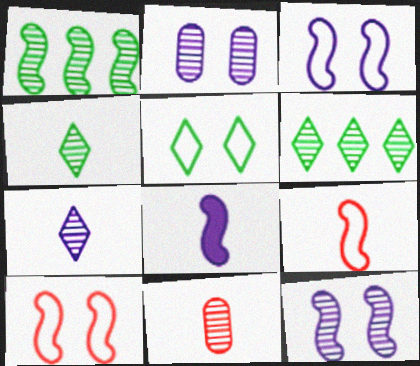[[1, 8, 10], 
[6, 11, 12]]